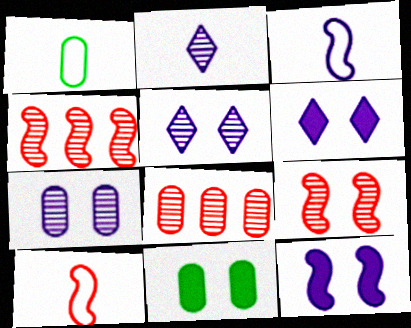[[1, 4, 6]]